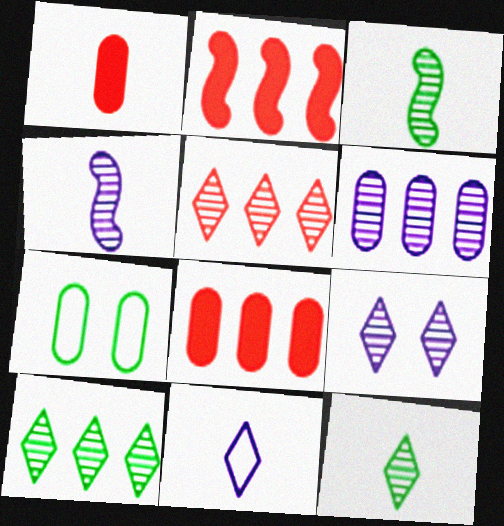[[1, 3, 11], 
[1, 6, 7], 
[4, 6, 9], 
[5, 9, 12]]